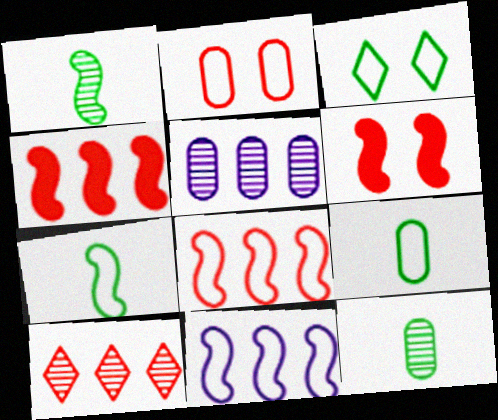[[1, 6, 11]]